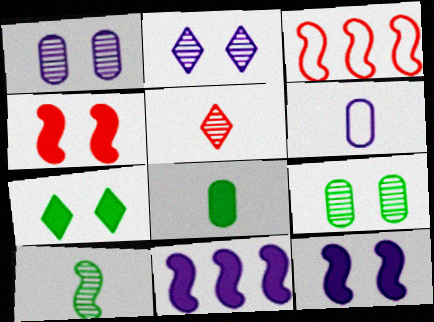[[2, 3, 8], 
[2, 6, 11], 
[3, 10, 12]]